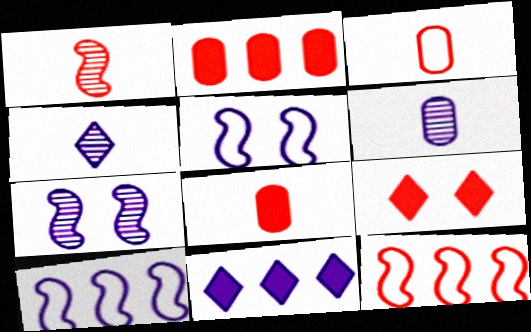[[5, 6, 11]]